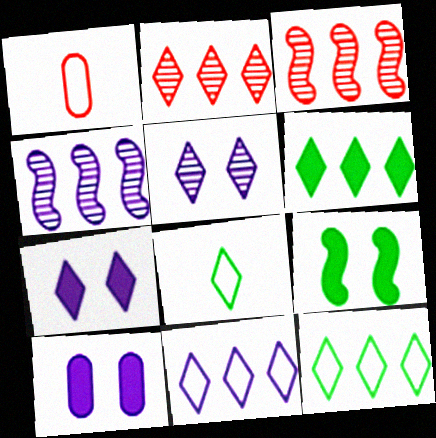[[2, 6, 11], 
[2, 7, 8], 
[3, 8, 10]]